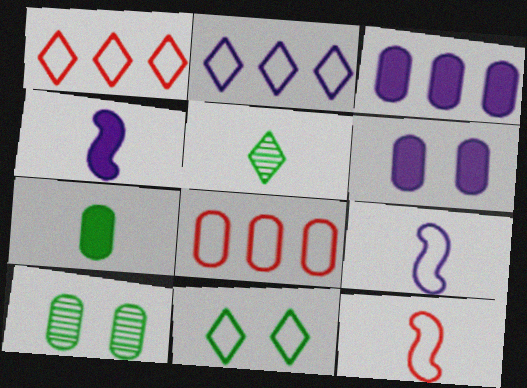[[1, 4, 10], 
[8, 9, 11]]